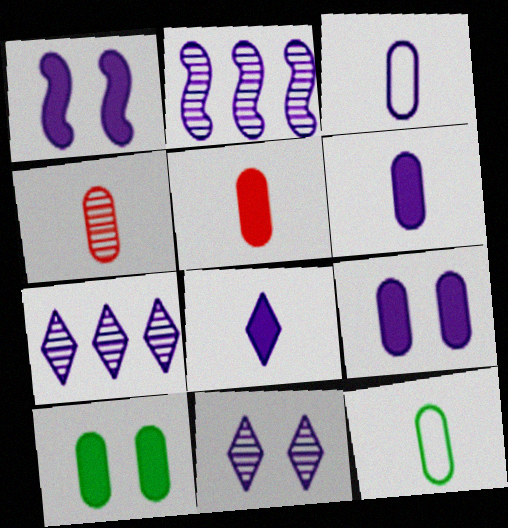[[1, 3, 7], 
[4, 6, 12]]